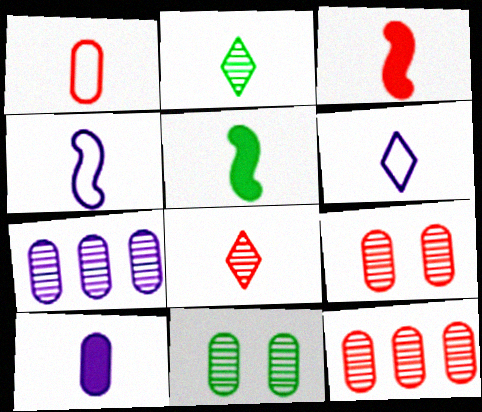[[1, 3, 8]]